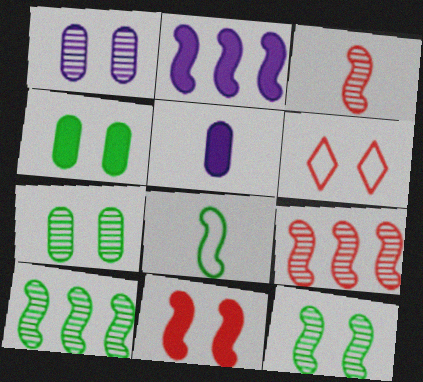[[5, 6, 10]]